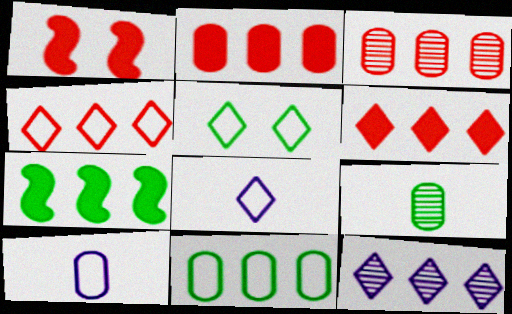[[4, 5, 8], 
[5, 7, 9]]